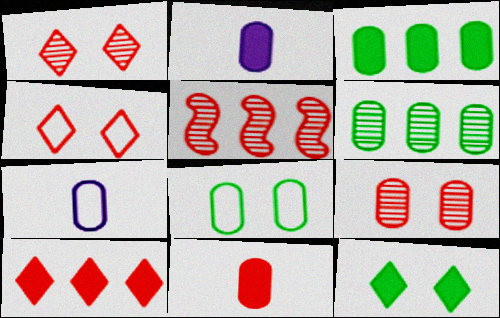[[3, 7, 9], 
[4, 5, 11], 
[5, 7, 12]]